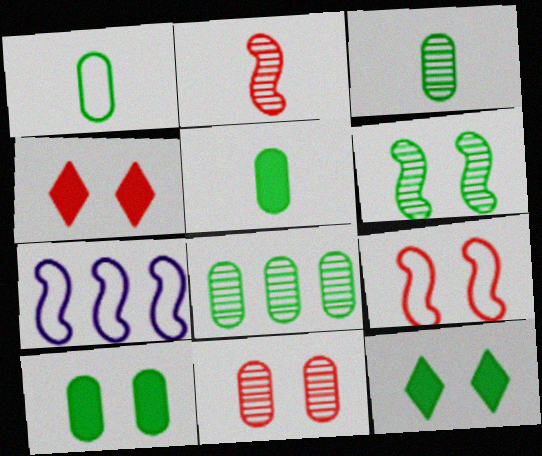[[1, 3, 5], 
[1, 8, 10], 
[3, 4, 7], 
[4, 9, 11]]